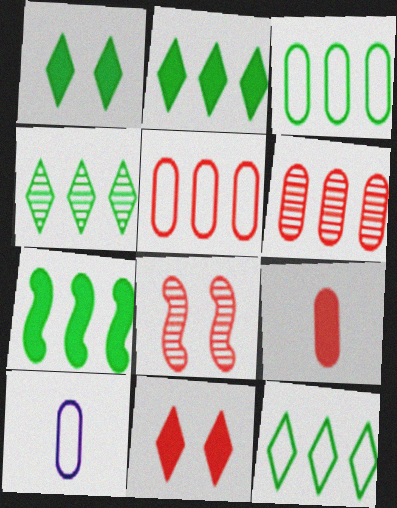[[2, 4, 12], 
[2, 8, 10], 
[3, 4, 7]]